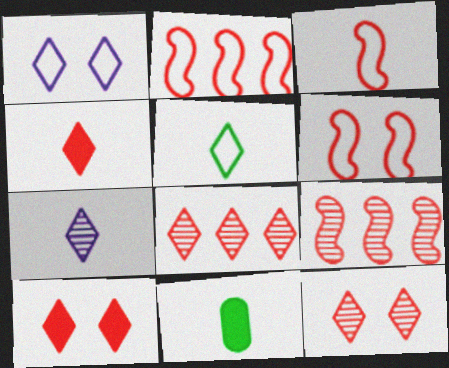[[1, 9, 11], 
[2, 3, 6], 
[3, 7, 11], 
[4, 5, 7]]